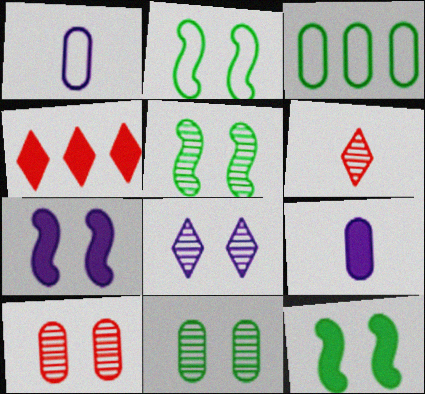[[1, 4, 5], 
[2, 5, 12], 
[3, 6, 7], 
[3, 9, 10], 
[4, 9, 12], 
[5, 8, 10]]